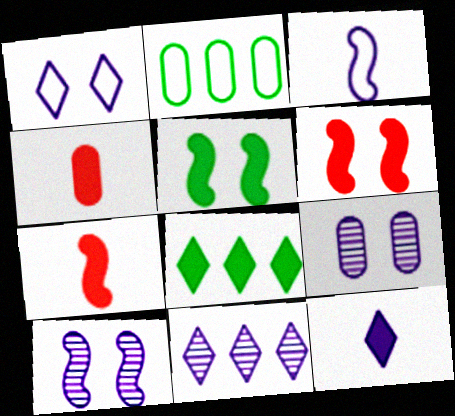[[1, 11, 12], 
[2, 4, 9]]